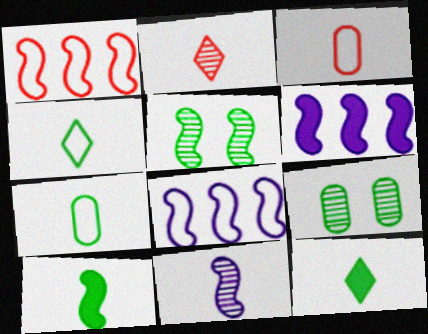[[3, 11, 12]]